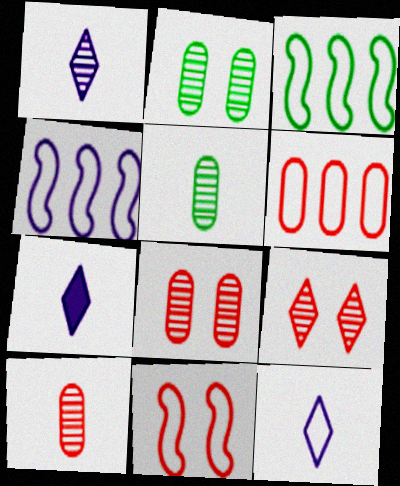[[1, 7, 12], 
[3, 7, 8]]